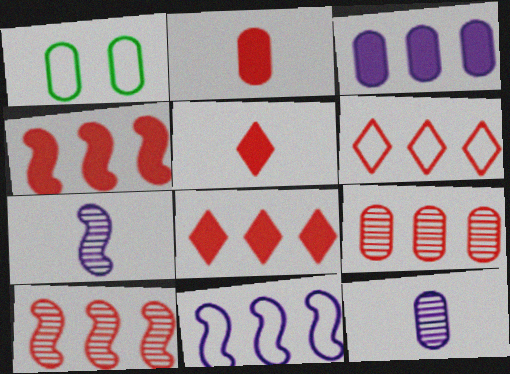[[1, 7, 8], 
[4, 6, 9]]